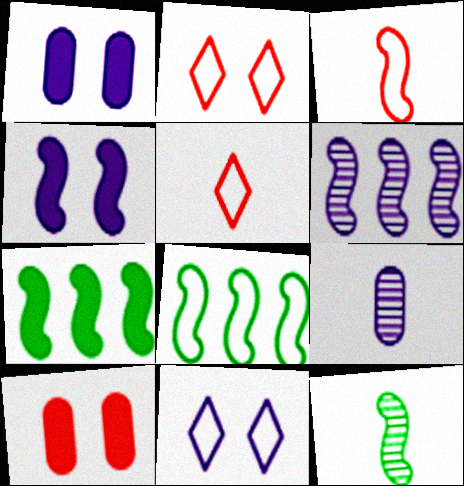[[2, 7, 9]]